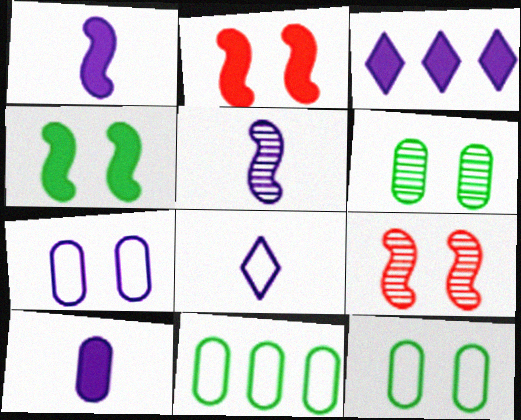[[3, 5, 7], 
[5, 8, 10]]